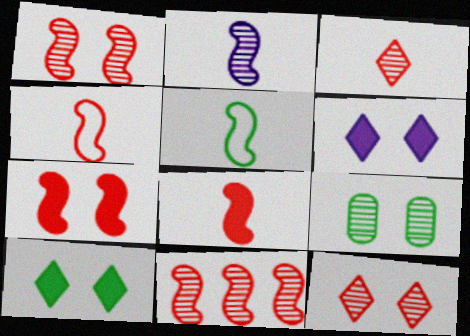[[2, 5, 8], 
[4, 7, 11]]